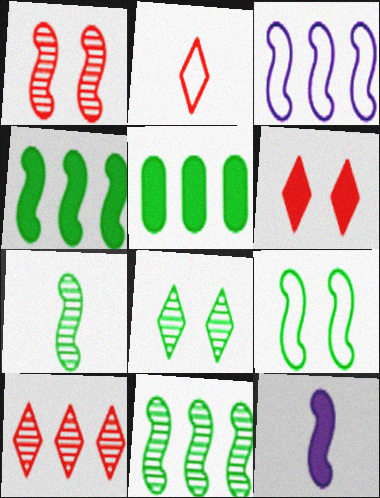[[2, 6, 10], 
[3, 5, 10], 
[4, 7, 9], 
[5, 6, 12]]